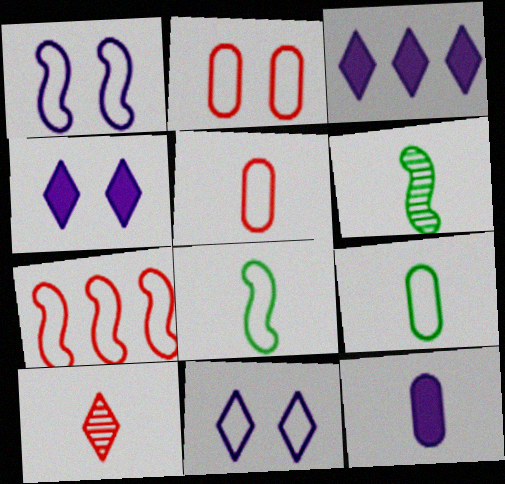[[1, 7, 8], 
[2, 3, 6], 
[7, 9, 11], 
[8, 10, 12]]